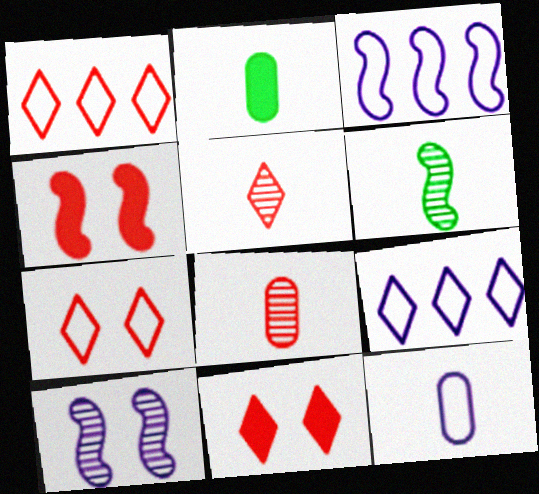[[1, 2, 10], 
[1, 4, 8], 
[1, 5, 11], 
[2, 8, 12], 
[3, 4, 6]]